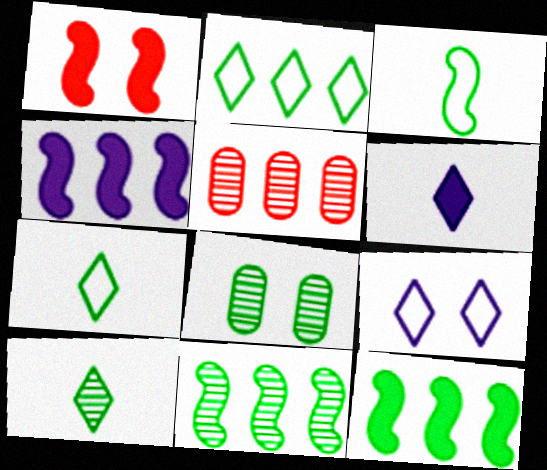[[1, 8, 9], 
[2, 4, 5], 
[7, 8, 12], 
[8, 10, 11]]